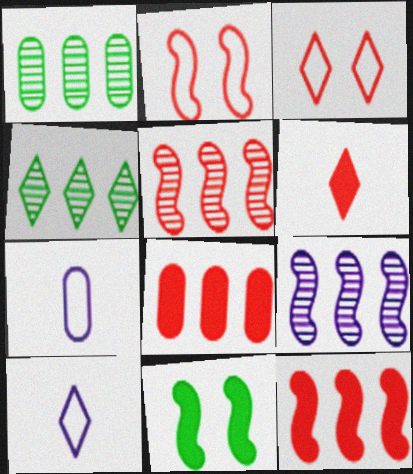[]